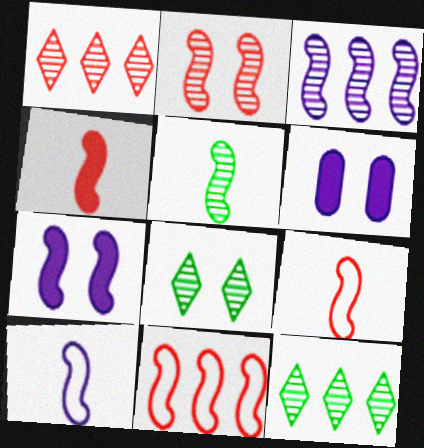[[2, 3, 5], 
[2, 4, 11], 
[3, 7, 10], 
[4, 5, 10], 
[5, 7, 11], 
[6, 9, 12]]